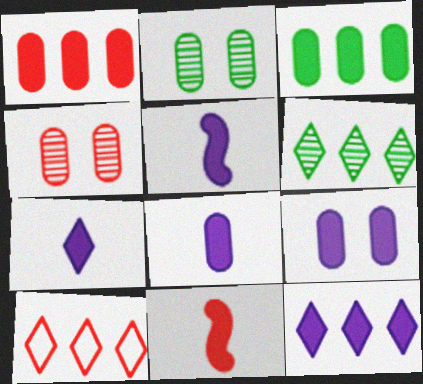[[2, 5, 10], 
[4, 10, 11], 
[5, 7, 8], 
[5, 9, 12], 
[6, 10, 12]]